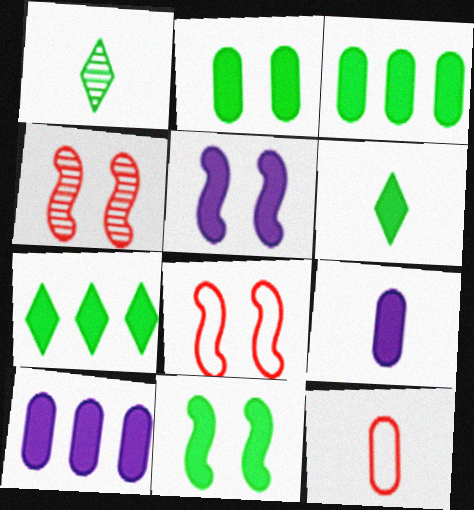[[1, 8, 10], 
[3, 6, 11]]